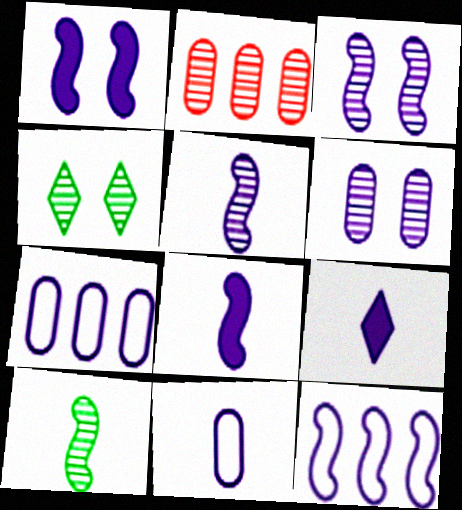[[1, 5, 12], 
[2, 4, 5], 
[3, 7, 9], 
[3, 8, 12], 
[5, 9, 11], 
[6, 9, 12]]